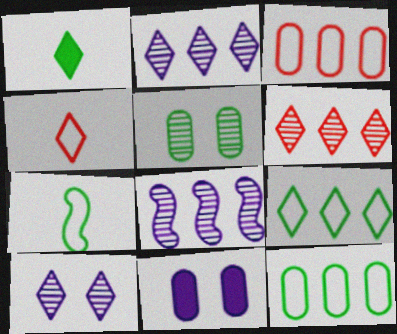[[6, 7, 11]]